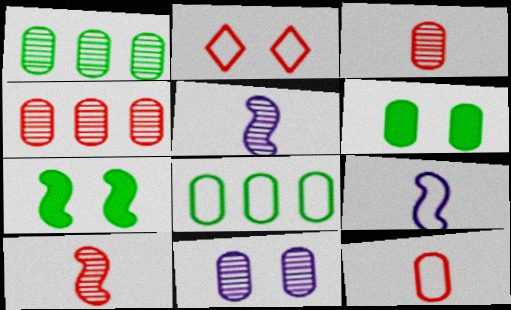[[1, 3, 11], 
[2, 7, 11], 
[2, 8, 9]]